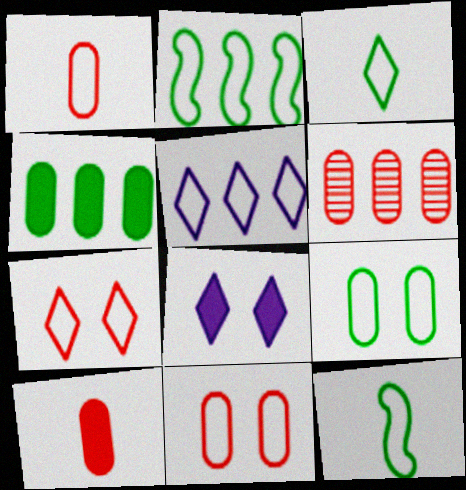[[2, 3, 9], 
[3, 5, 7], 
[5, 11, 12], 
[6, 8, 12], 
[6, 10, 11]]